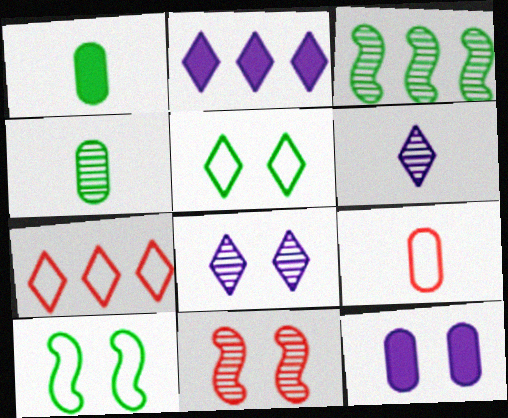[[1, 3, 5], 
[5, 11, 12]]